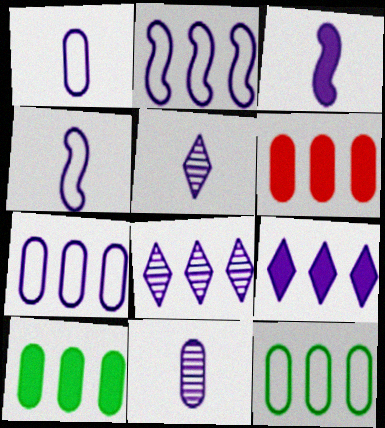[[1, 3, 5]]